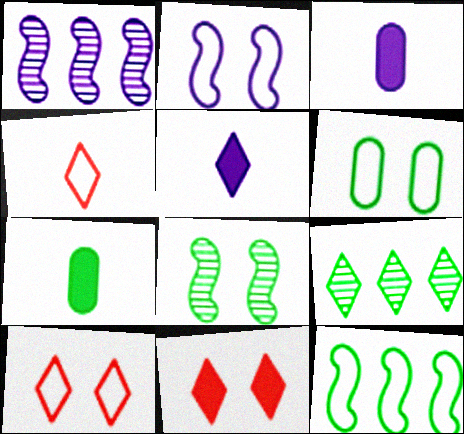[[1, 7, 10], 
[2, 6, 10], 
[5, 9, 10]]